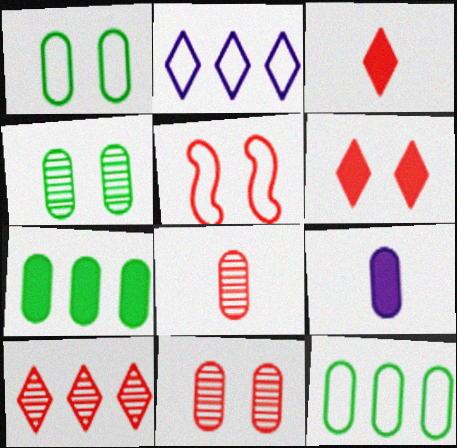[[5, 6, 11], 
[9, 11, 12]]